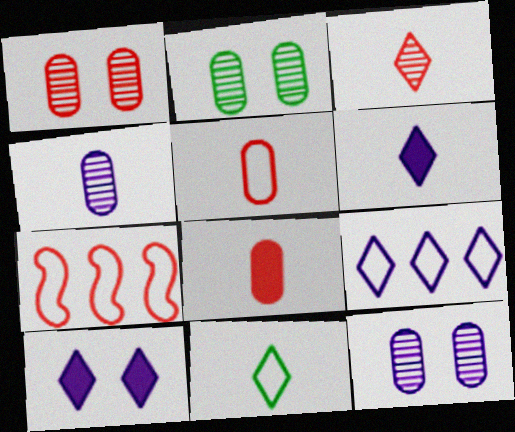[[1, 2, 12], 
[2, 6, 7], 
[3, 6, 11]]